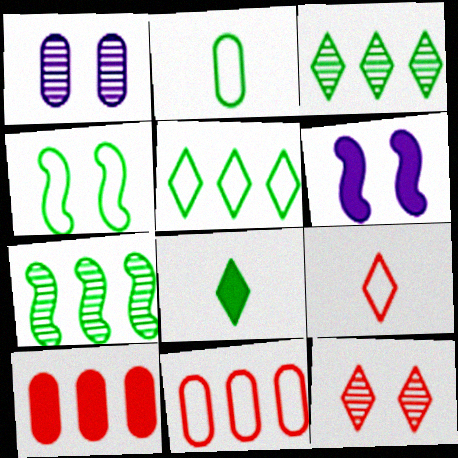[[1, 2, 10], 
[2, 4, 5], 
[6, 8, 10]]